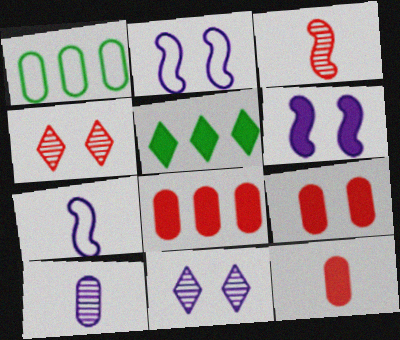[[1, 9, 10], 
[5, 6, 12], 
[8, 9, 12]]